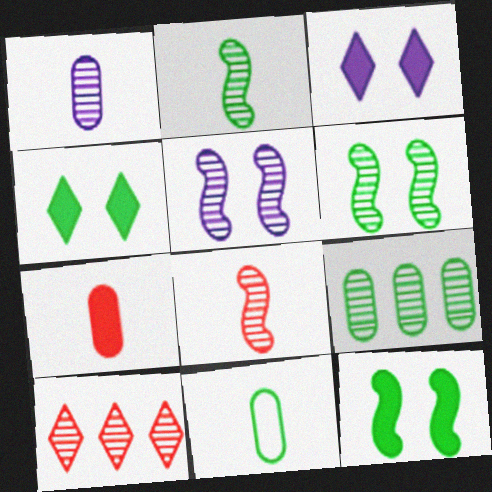[[1, 6, 10], 
[1, 7, 11]]